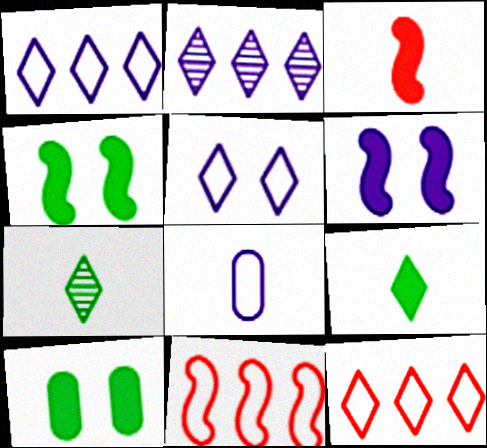[[2, 6, 8], 
[3, 7, 8]]